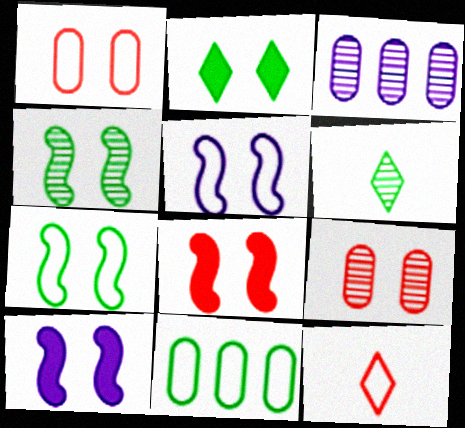[[2, 5, 9], 
[4, 5, 8], 
[5, 11, 12]]